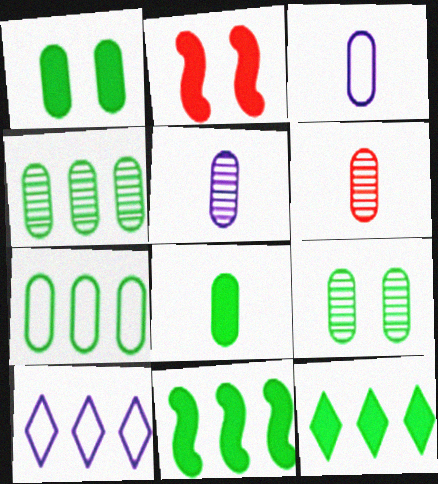[[3, 6, 8], 
[7, 8, 9]]